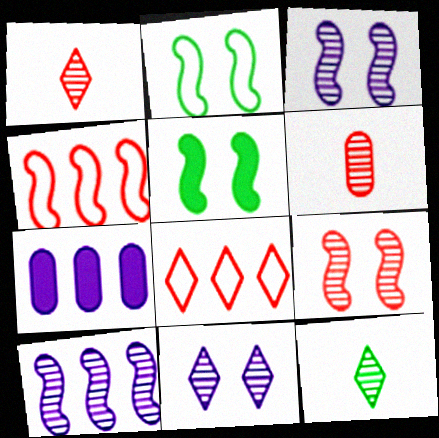[[1, 2, 7]]